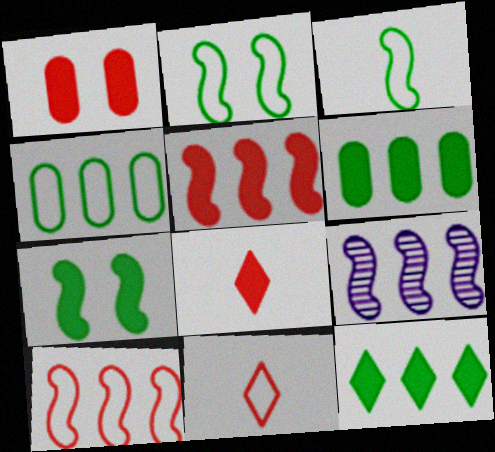[[1, 5, 8]]